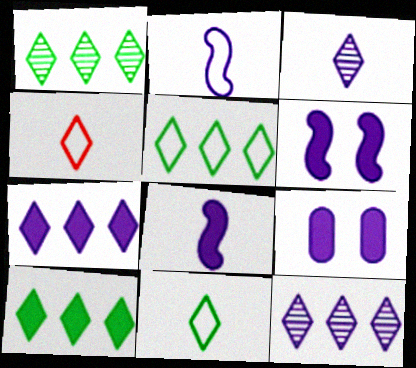[[1, 5, 10], 
[2, 9, 12], 
[7, 8, 9]]